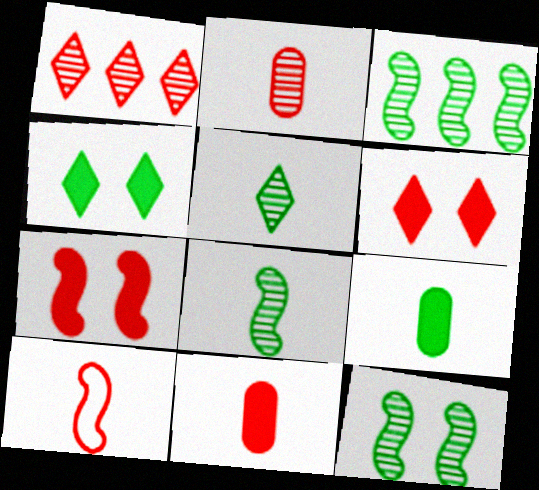[[3, 8, 12]]